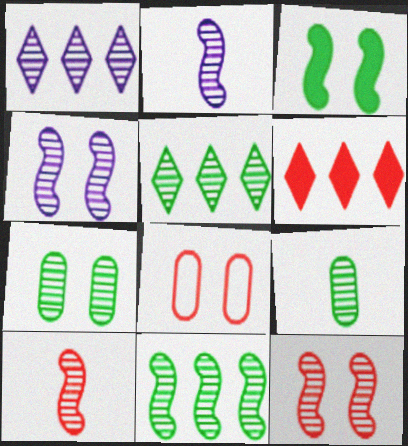[[1, 7, 10], 
[1, 9, 12], 
[2, 11, 12], 
[4, 10, 11], 
[6, 8, 10]]